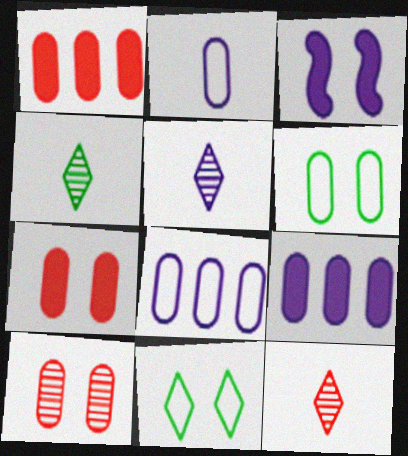[[3, 5, 8], 
[3, 10, 11], 
[4, 5, 12]]